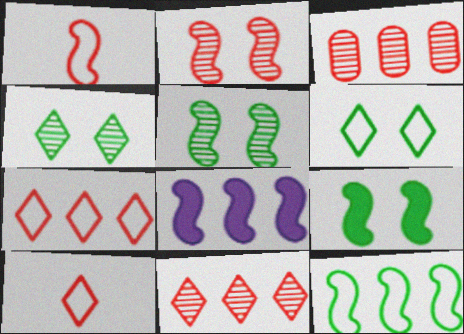[[1, 5, 8]]